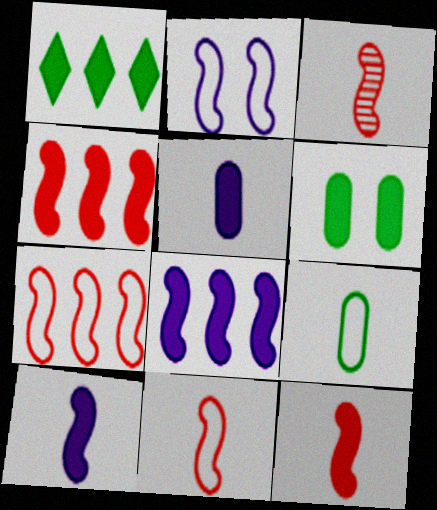[[3, 11, 12]]